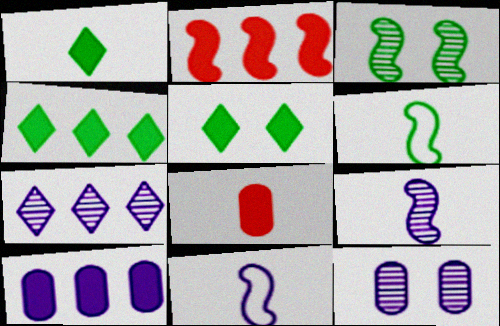[[1, 4, 5], 
[2, 3, 11], 
[2, 4, 10], 
[7, 9, 12]]